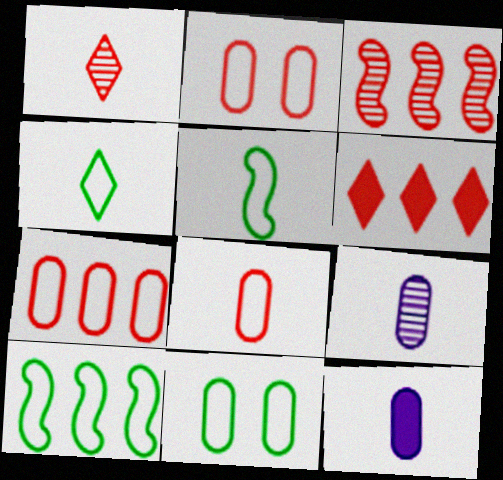[[1, 5, 12], 
[2, 7, 8], 
[3, 6, 7], 
[4, 10, 11]]